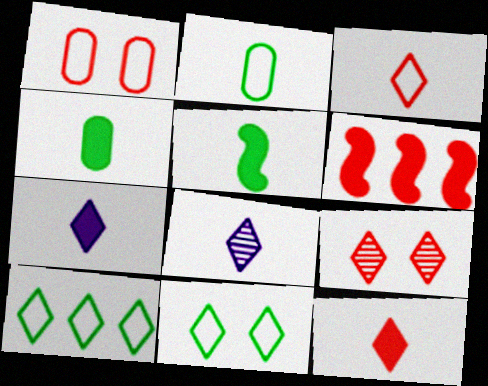[[7, 9, 10]]